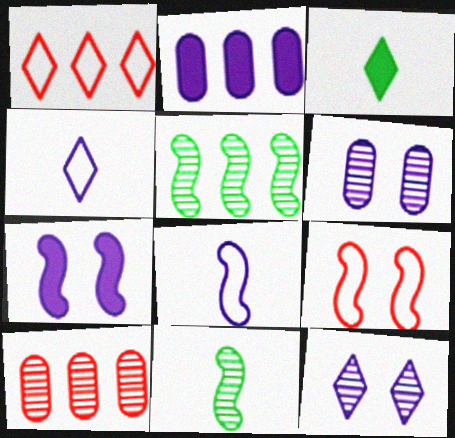[[1, 2, 5], 
[1, 3, 12], 
[2, 8, 12], 
[10, 11, 12]]